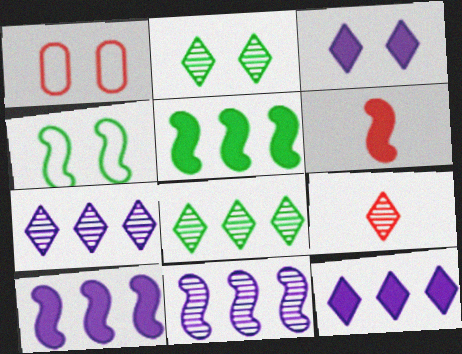[[2, 7, 9], 
[4, 6, 11]]